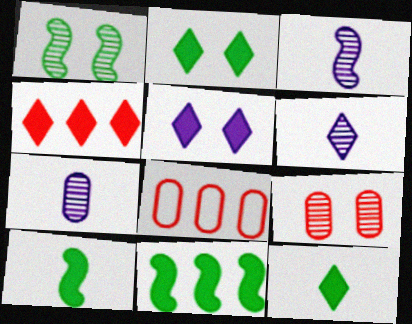[[2, 3, 8], 
[3, 6, 7], 
[4, 5, 12]]